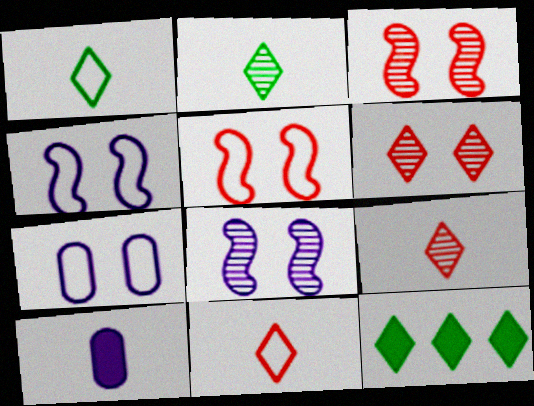[]